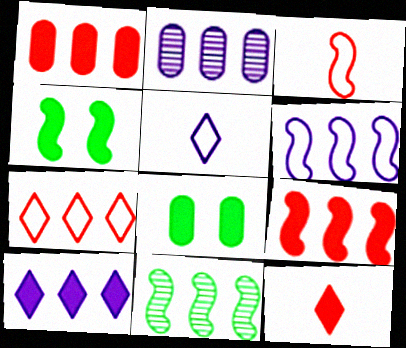[[2, 6, 10], 
[6, 9, 11]]